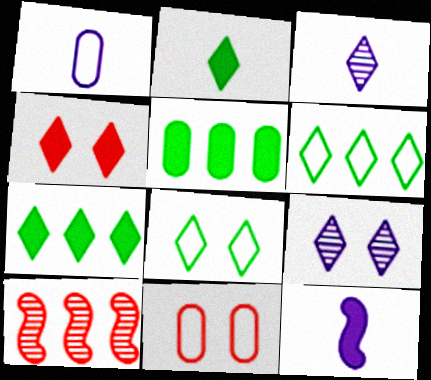[[1, 3, 12], 
[3, 4, 6], 
[4, 5, 12], 
[4, 8, 9]]